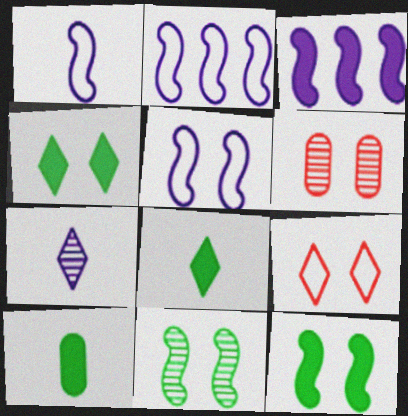[[1, 2, 5], 
[2, 6, 8], 
[4, 5, 6]]